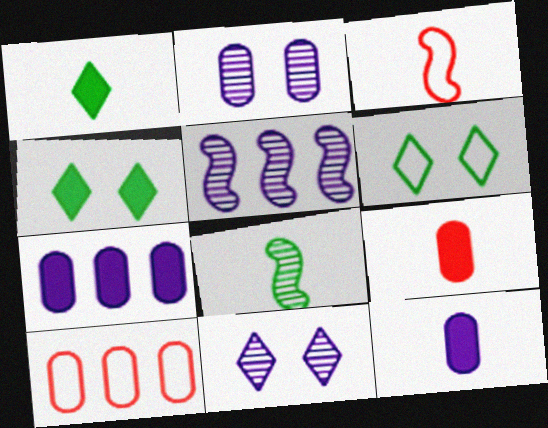[[5, 6, 9]]